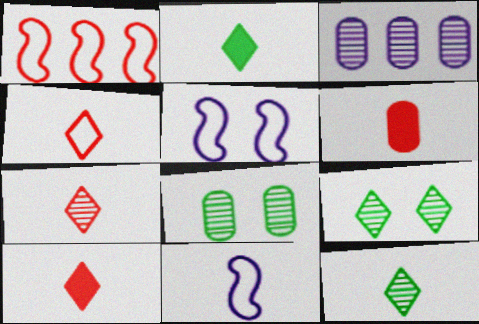[[4, 7, 10], 
[6, 11, 12]]